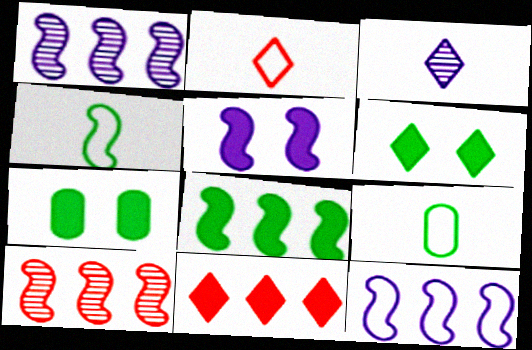[[1, 2, 7], 
[4, 5, 10], 
[8, 10, 12]]